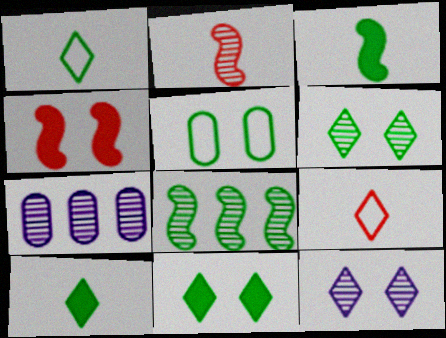[[1, 4, 7], 
[2, 6, 7], 
[4, 5, 12], 
[5, 8, 10]]